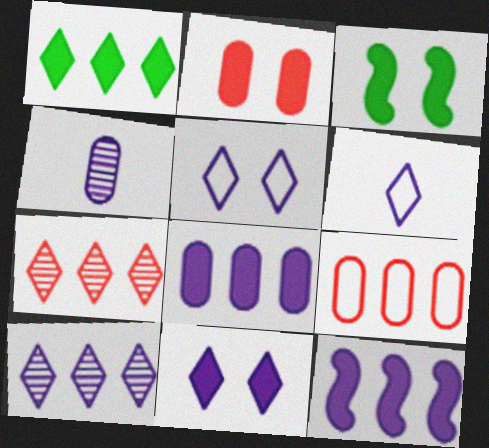[[2, 3, 11], 
[4, 5, 12], 
[6, 10, 11]]